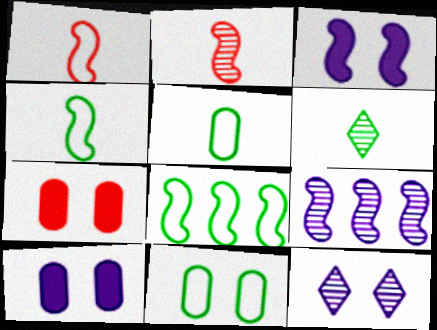[[2, 3, 8]]